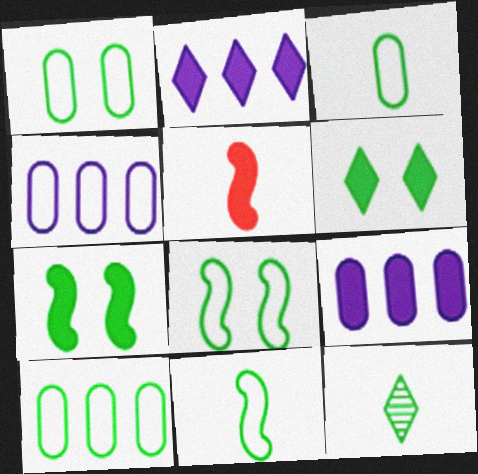[[1, 3, 10], 
[5, 6, 9], 
[7, 10, 12]]